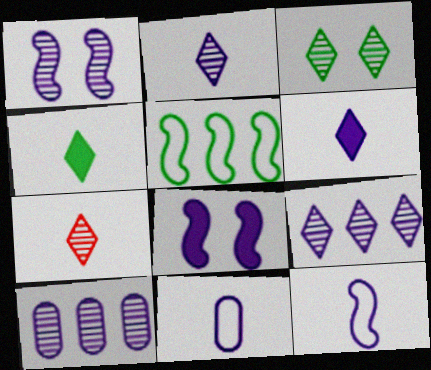[[1, 2, 10], 
[3, 7, 9], 
[8, 9, 11]]